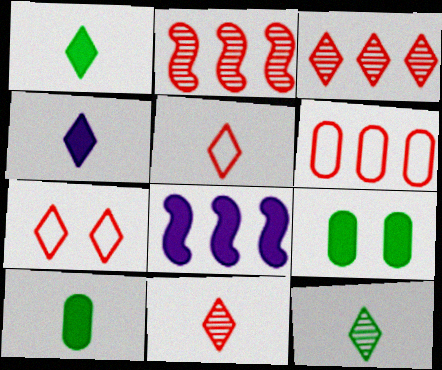[[4, 5, 12]]